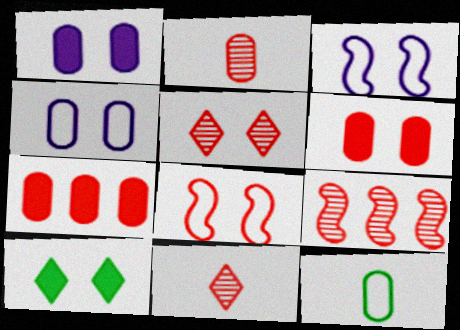[[2, 5, 9], 
[5, 6, 8], 
[7, 8, 11]]